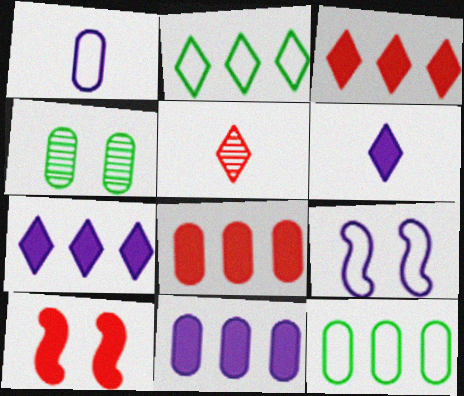[[1, 4, 8]]